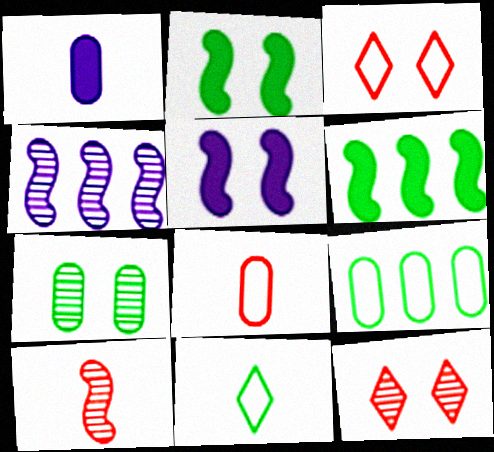[[1, 10, 11], 
[3, 5, 7], 
[6, 7, 11]]